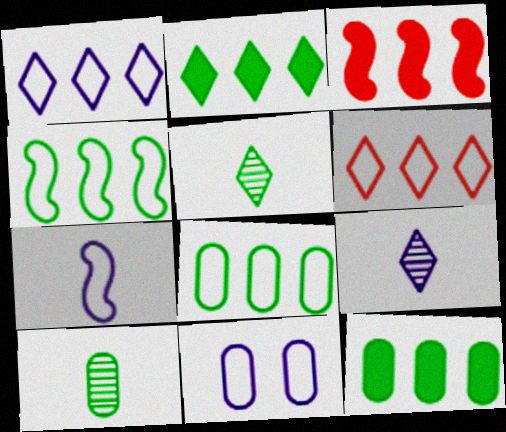[[1, 7, 11], 
[3, 5, 11]]